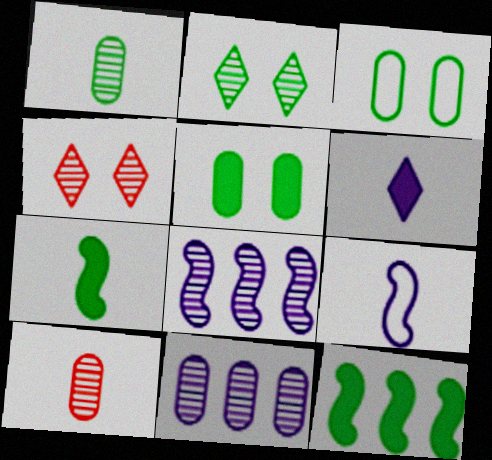[[1, 4, 8], 
[2, 8, 10]]